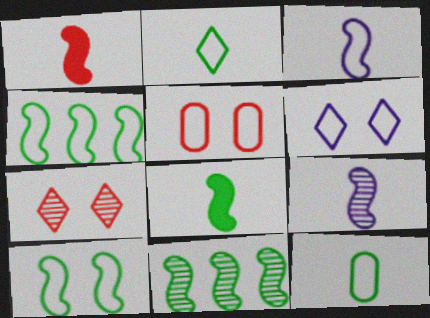[[5, 6, 10], 
[8, 10, 11]]